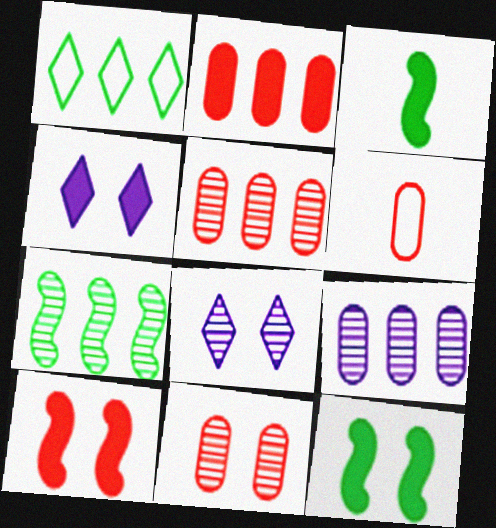[[2, 3, 4], 
[2, 6, 11], 
[4, 6, 7]]